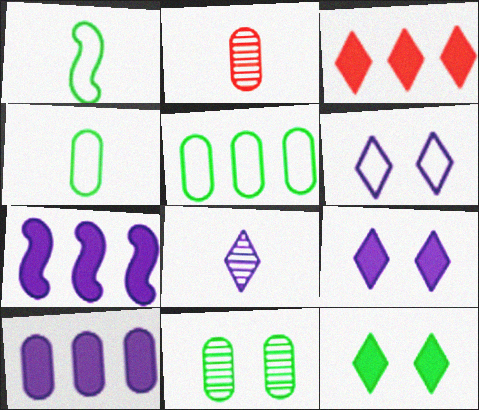[]